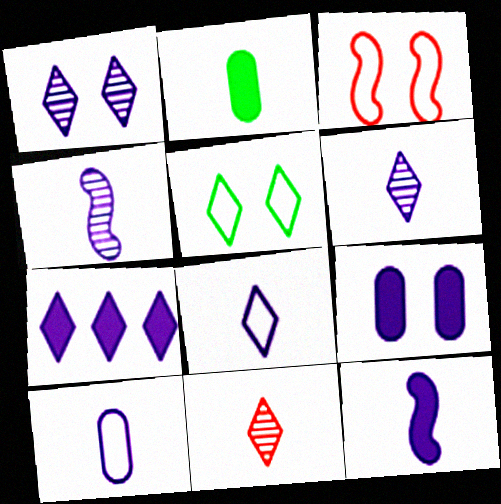[[1, 7, 8], 
[5, 7, 11], 
[6, 10, 12], 
[7, 9, 12]]